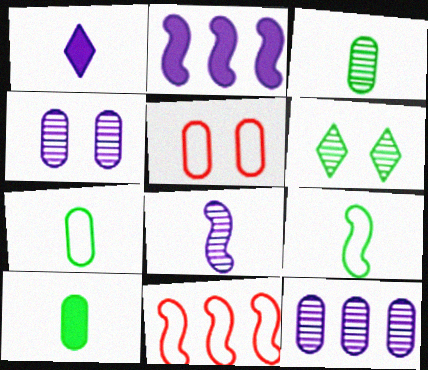[[3, 7, 10], 
[5, 10, 12]]